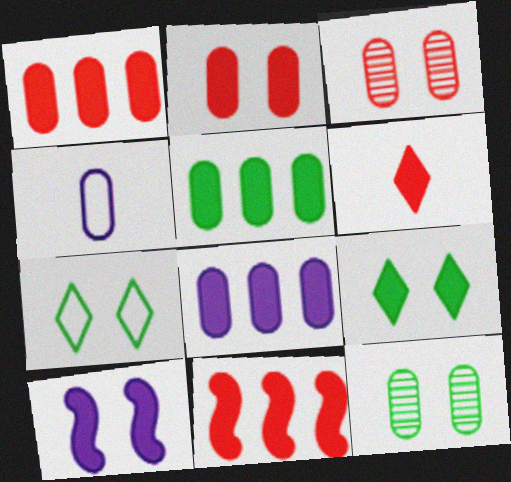[[1, 4, 12], 
[1, 5, 8], 
[2, 6, 11], 
[2, 9, 10], 
[3, 4, 5], 
[3, 7, 10], 
[5, 6, 10]]